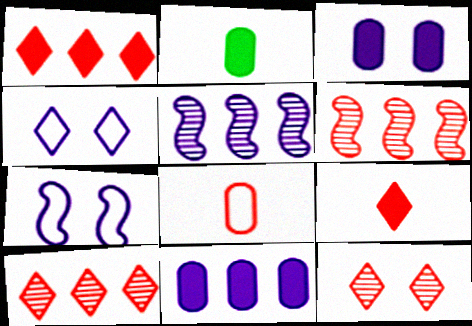[[2, 4, 6], 
[2, 7, 10]]